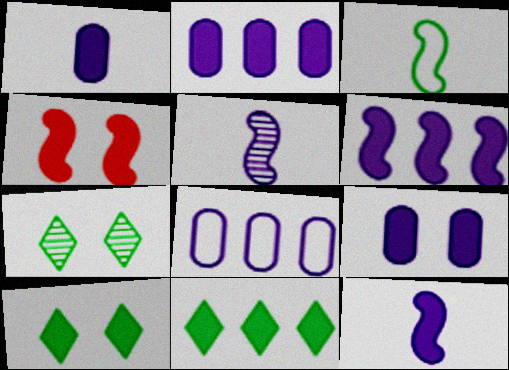[[1, 2, 9], 
[1, 4, 11], 
[4, 9, 10]]